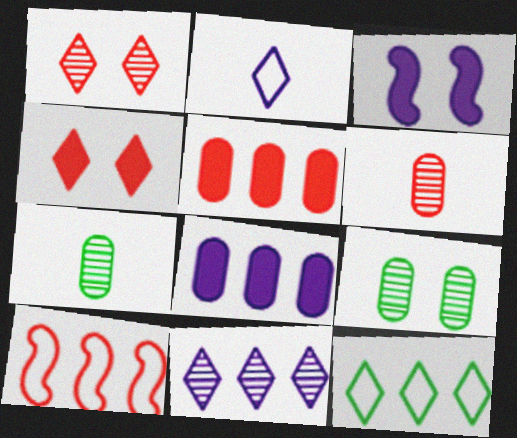[[3, 6, 12], 
[4, 6, 10]]